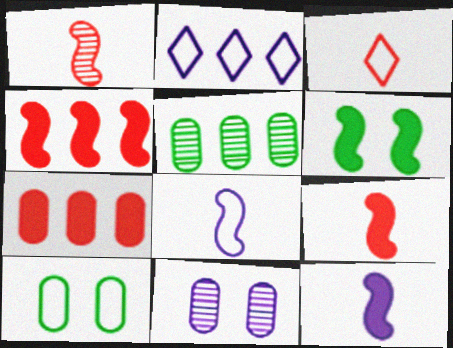[[2, 4, 5], 
[2, 11, 12], 
[4, 6, 12]]